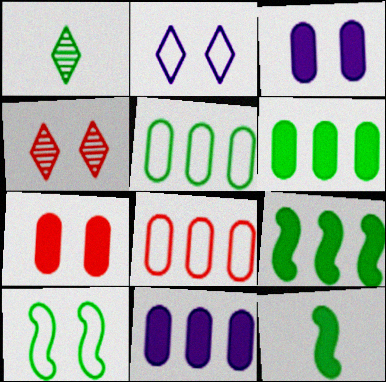[[1, 6, 10], 
[3, 4, 10]]